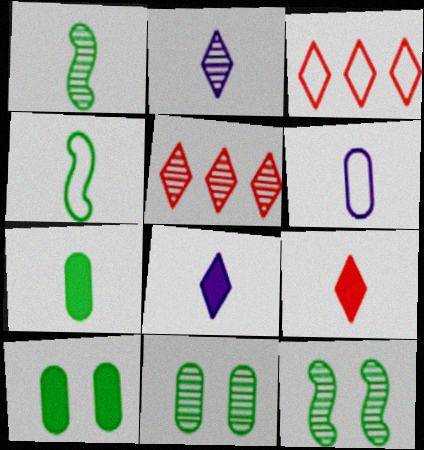[[1, 6, 9]]